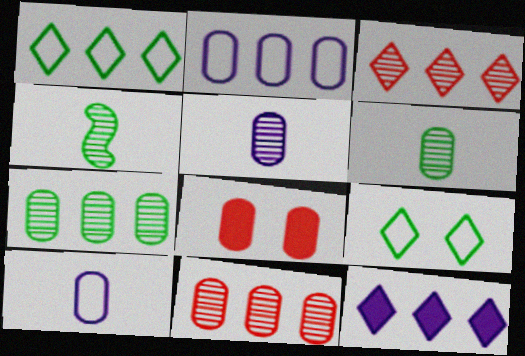[[1, 3, 12], 
[2, 6, 8], 
[7, 8, 10]]